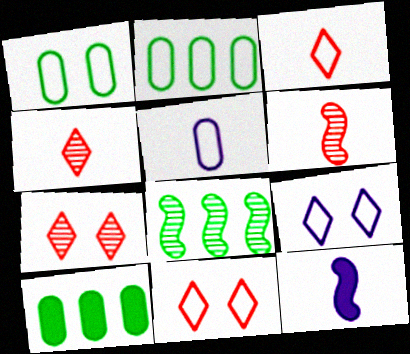[[2, 7, 12], 
[6, 9, 10]]